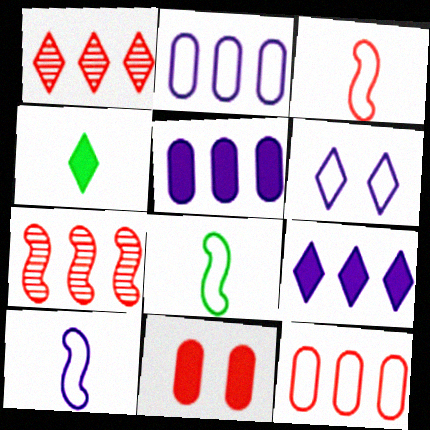[[1, 3, 11], 
[1, 4, 6], 
[2, 6, 10], 
[3, 8, 10], 
[6, 8, 12]]